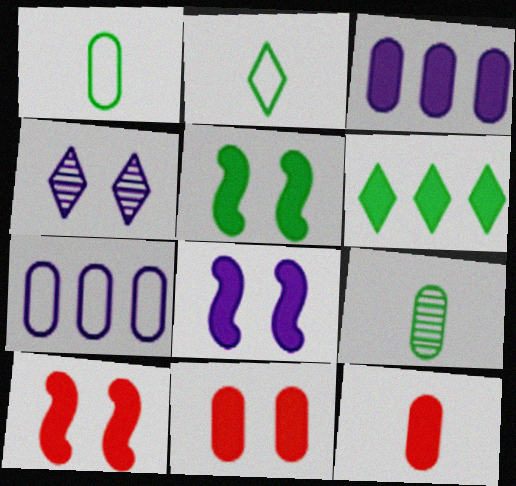[[5, 8, 10], 
[6, 8, 12], 
[7, 9, 11]]